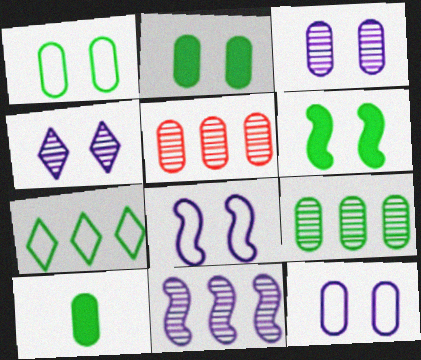[[1, 9, 10], 
[5, 10, 12]]